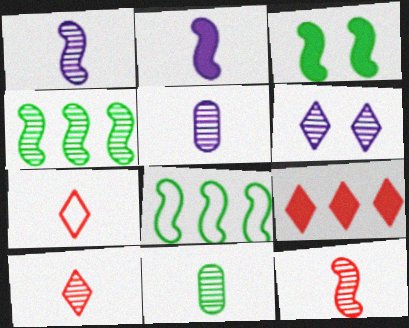[[1, 10, 11], 
[2, 7, 11]]